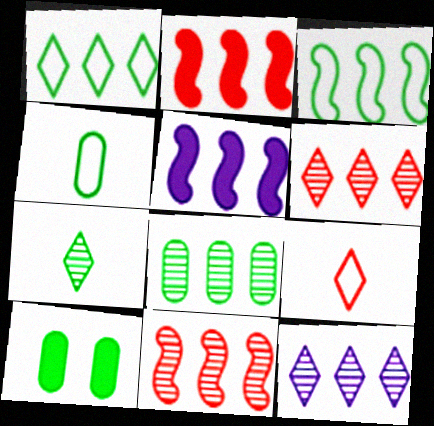[[3, 5, 11], 
[3, 7, 10], 
[4, 8, 10], 
[8, 11, 12]]